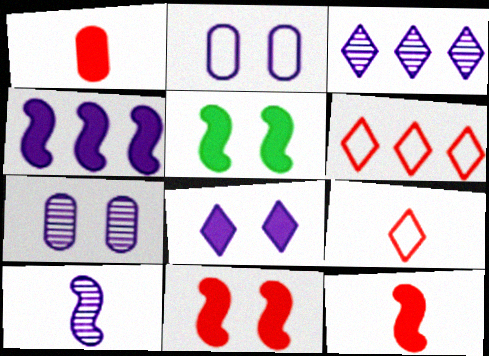[[3, 7, 10], 
[4, 5, 12]]